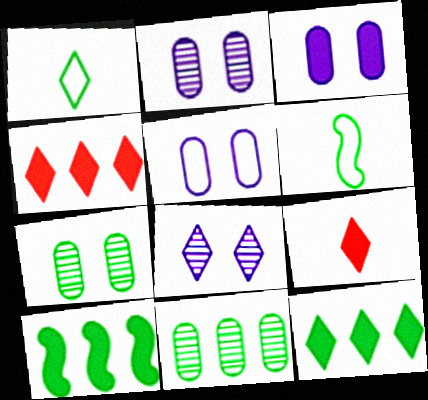[[1, 4, 8], 
[1, 7, 10], 
[2, 3, 5], 
[2, 4, 6], 
[3, 9, 10], 
[6, 7, 12]]